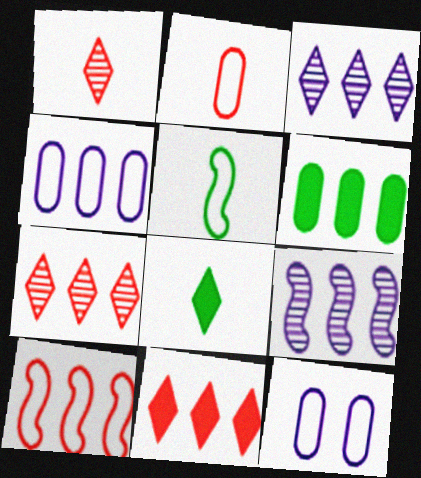[[3, 6, 10]]